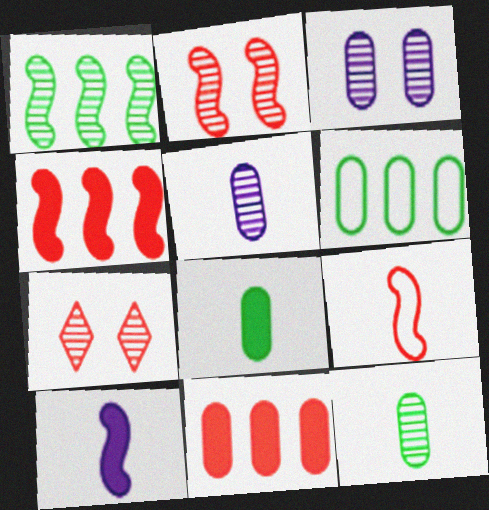[[1, 5, 7], 
[2, 4, 9], 
[6, 7, 10], 
[7, 9, 11]]